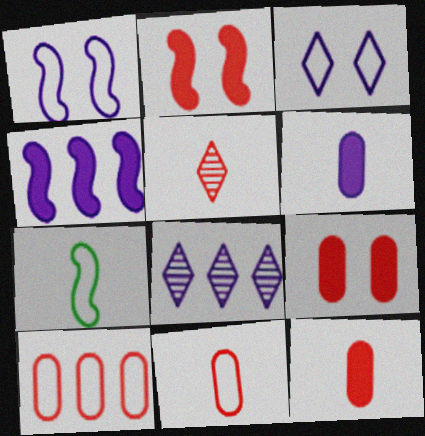[[1, 6, 8], 
[2, 5, 10], 
[3, 7, 10], 
[5, 6, 7], 
[7, 8, 9]]